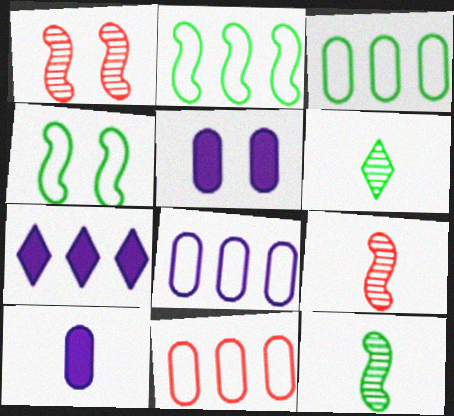[[3, 8, 11]]